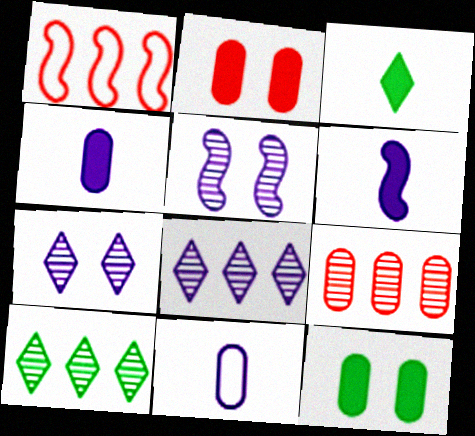[[9, 11, 12]]